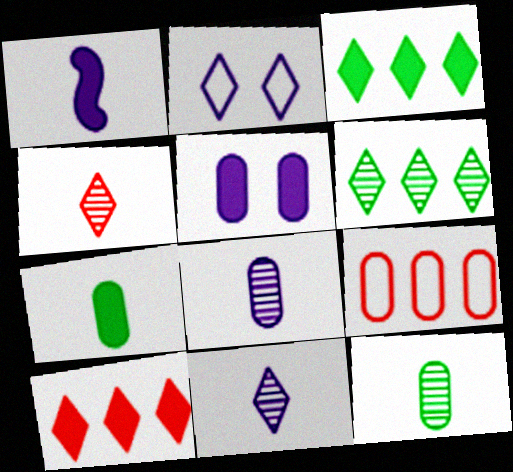[[2, 3, 4], 
[5, 9, 12]]